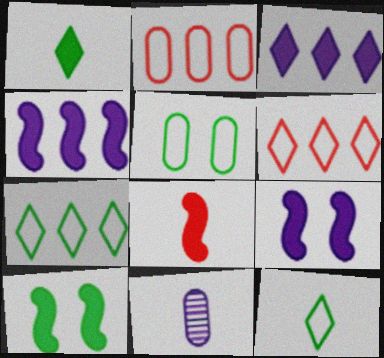[[4, 8, 10], 
[6, 10, 11], 
[8, 11, 12]]